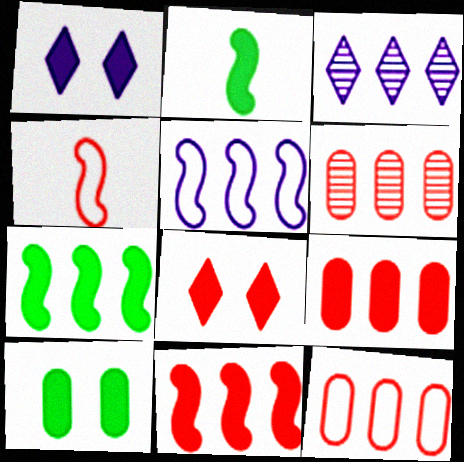[[1, 2, 9], 
[3, 4, 10], 
[3, 7, 12], 
[4, 6, 8], 
[6, 9, 12]]